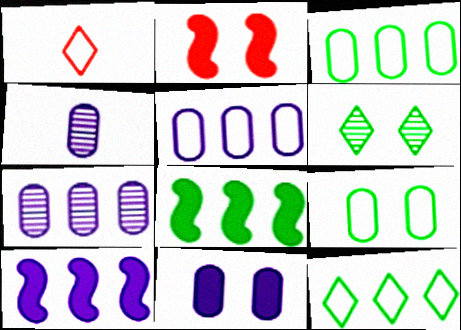[[2, 4, 12], 
[4, 5, 11]]